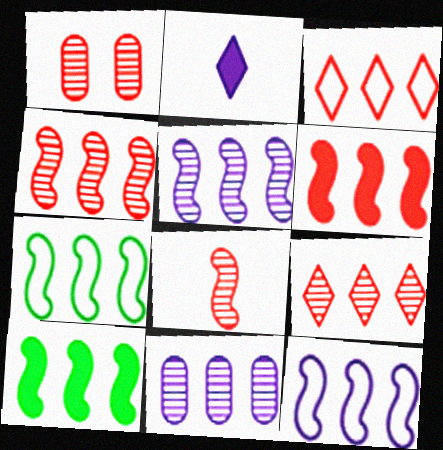[[1, 2, 7], 
[1, 8, 9], 
[3, 10, 11], 
[4, 10, 12], 
[5, 6, 7]]